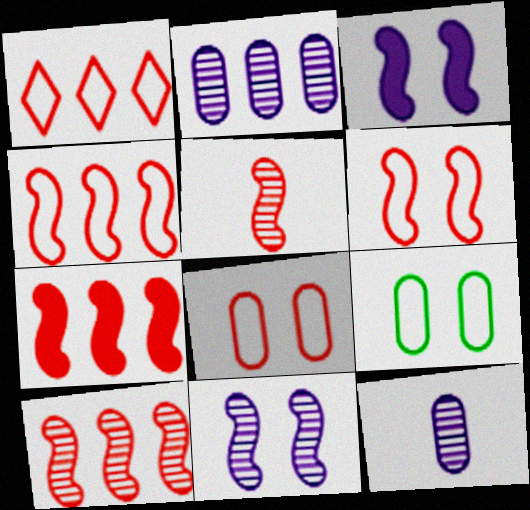[[4, 7, 10], 
[5, 6, 7]]